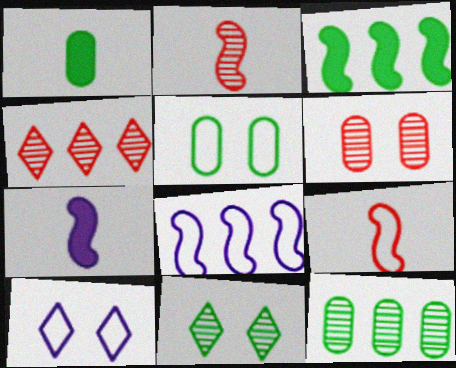[[1, 5, 12], 
[2, 4, 6], 
[4, 5, 7]]